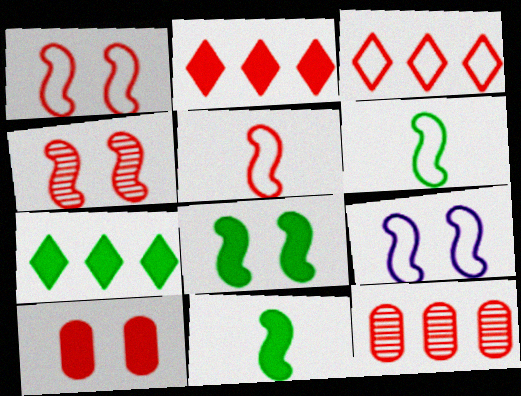[[4, 8, 9]]